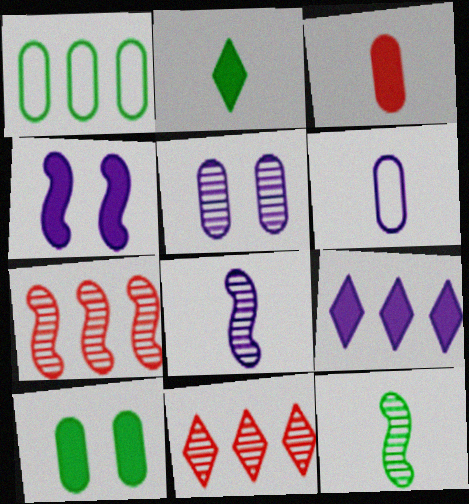[[1, 3, 5], 
[1, 7, 9], 
[5, 11, 12]]